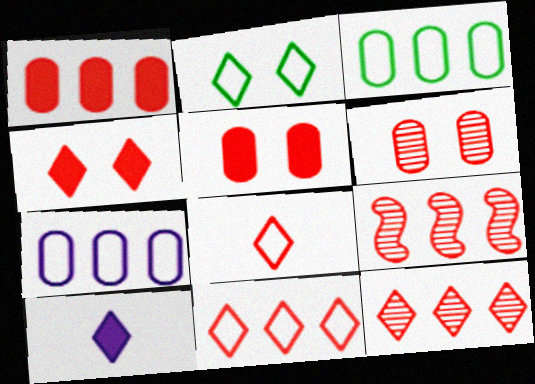[[1, 9, 11], 
[2, 10, 12], 
[4, 8, 12], 
[5, 8, 9]]